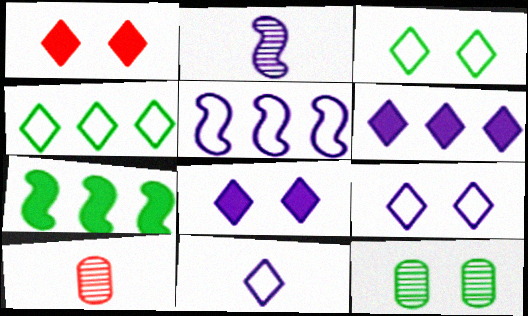[[7, 9, 10]]